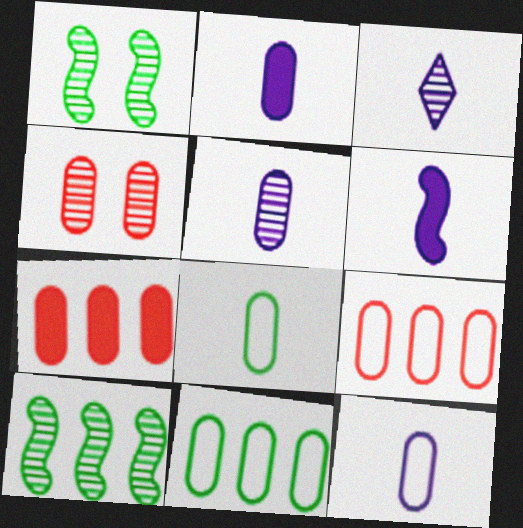[[2, 4, 11], 
[2, 5, 12], 
[3, 4, 10], 
[3, 6, 12]]